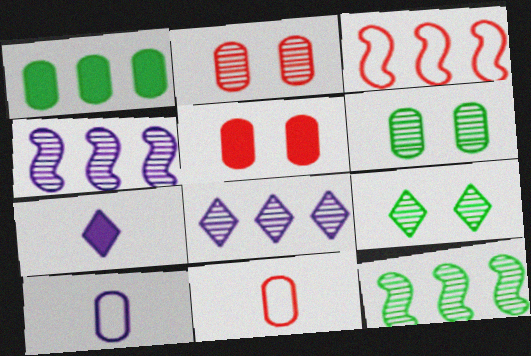[[1, 2, 10], 
[1, 3, 8], 
[3, 6, 7]]